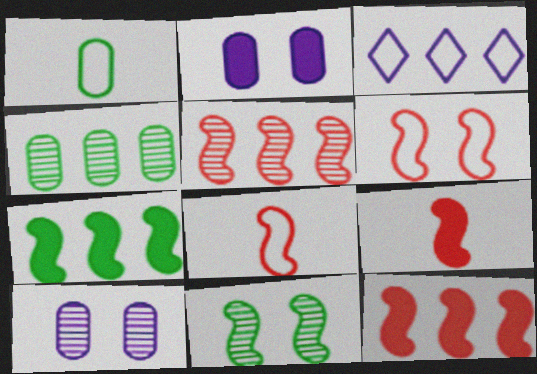[[1, 3, 6], 
[3, 4, 12], 
[5, 6, 9]]